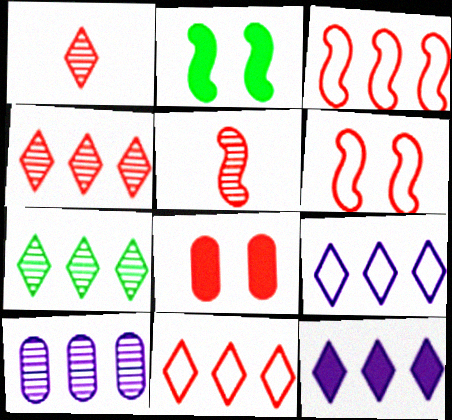[[1, 3, 8], 
[5, 8, 11], 
[7, 11, 12]]